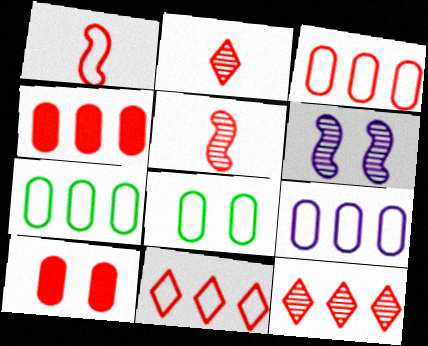[[1, 10, 12], 
[3, 7, 9], 
[5, 10, 11]]